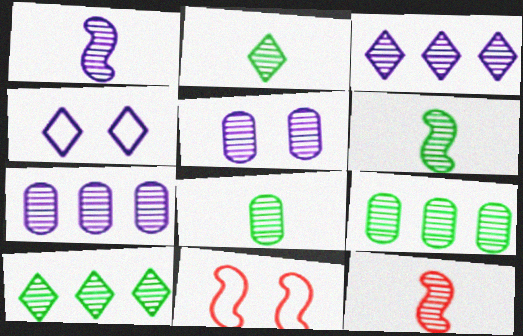[[1, 3, 5], 
[1, 6, 12], 
[2, 6, 8], 
[5, 10, 12]]